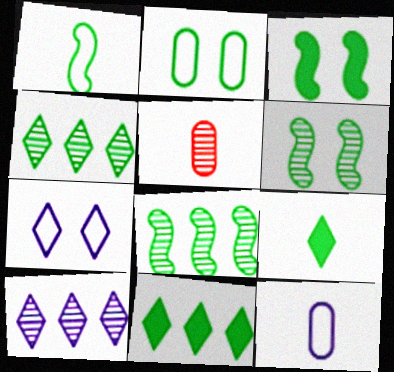[[1, 3, 8], 
[2, 8, 9], 
[5, 6, 10]]